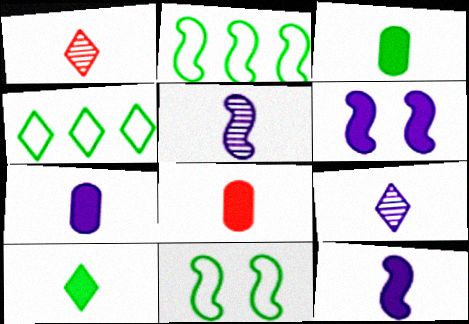[[3, 7, 8], 
[8, 10, 12]]